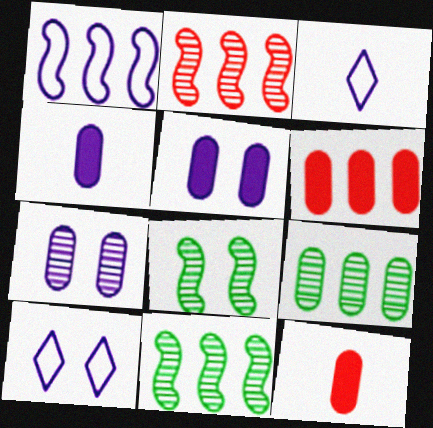[[3, 6, 8], 
[10, 11, 12]]